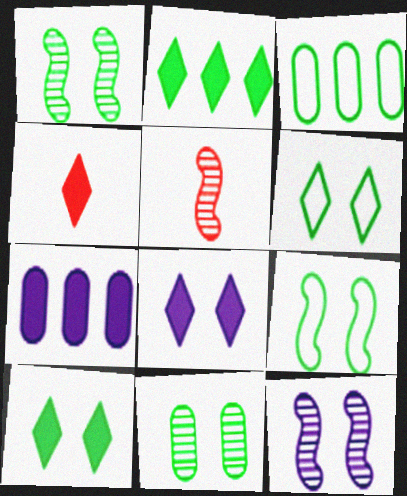[[2, 4, 8], 
[3, 4, 12], 
[3, 5, 8], 
[5, 6, 7], 
[9, 10, 11]]